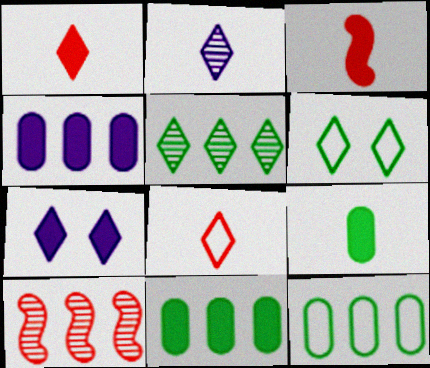[[3, 7, 11], 
[5, 7, 8]]